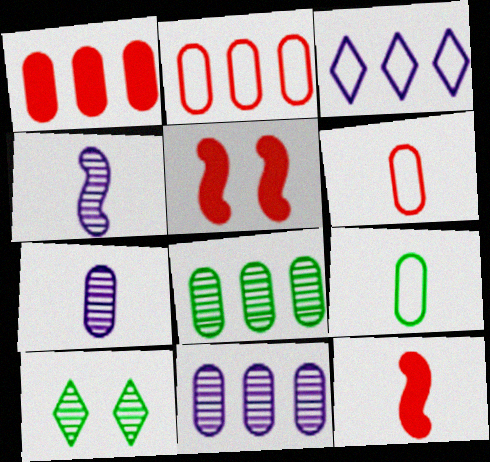[]